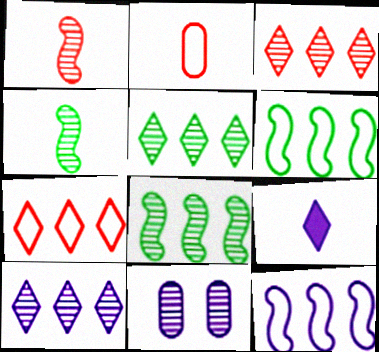[[1, 5, 11], 
[2, 4, 9], 
[3, 4, 11], 
[3, 5, 10], 
[9, 11, 12]]